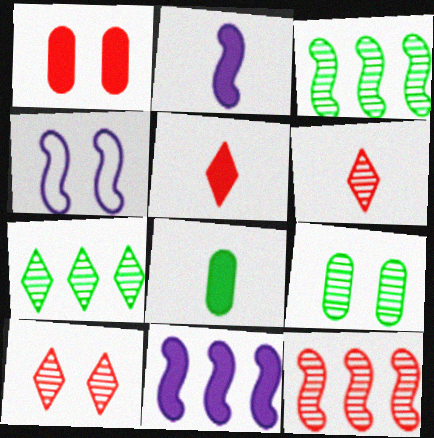[[2, 5, 8]]